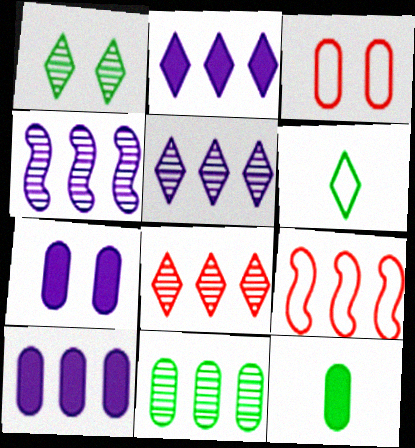[[2, 9, 11], 
[4, 8, 11]]